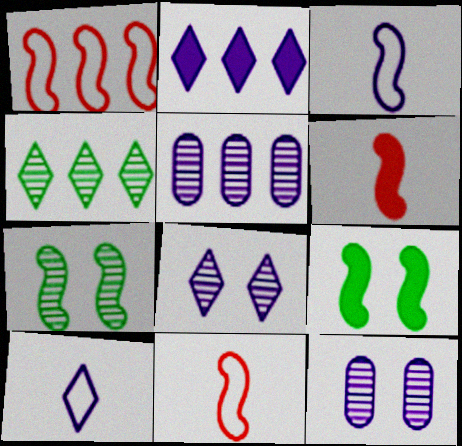[[2, 3, 12], 
[2, 8, 10]]